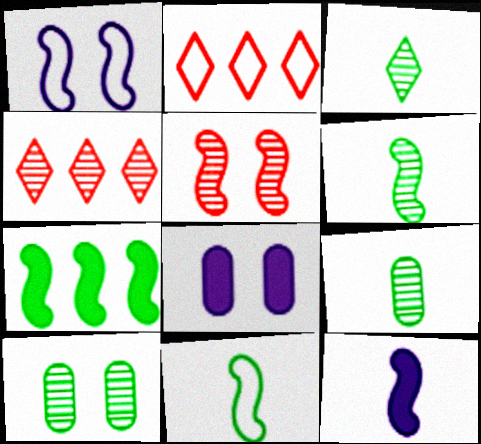[[2, 6, 8], 
[2, 10, 12], 
[3, 6, 9], 
[4, 8, 11]]